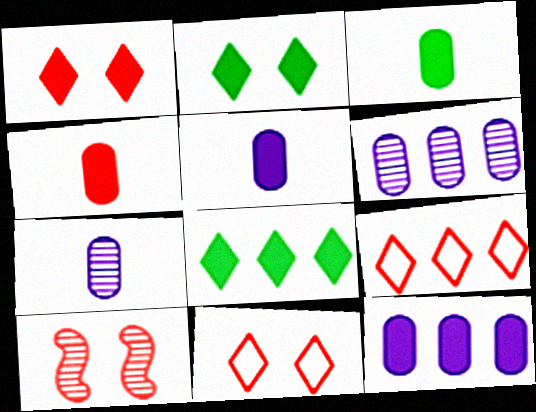[[3, 4, 5], 
[4, 9, 10]]